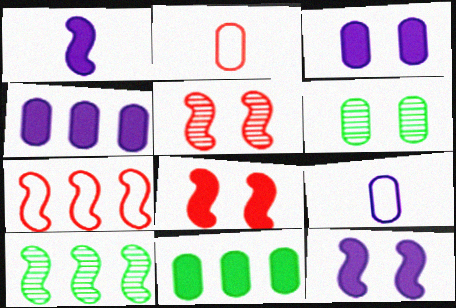[[2, 4, 6]]